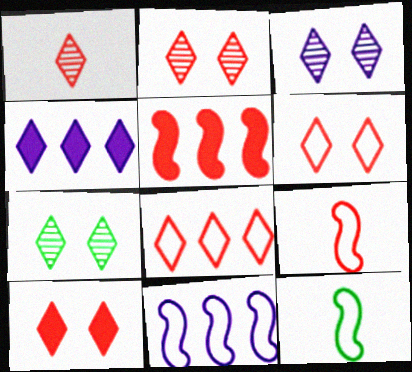[[1, 8, 10], 
[2, 3, 7], 
[2, 6, 10]]